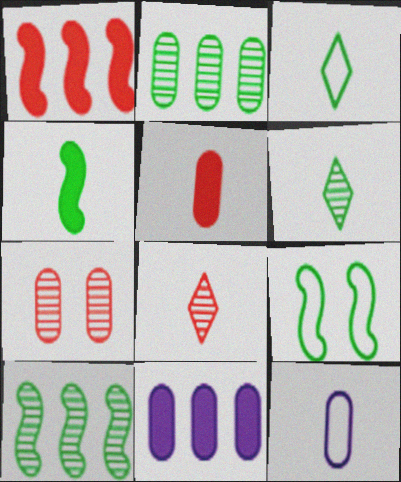[[4, 8, 12], 
[4, 9, 10], 
[8, 9, 11]]